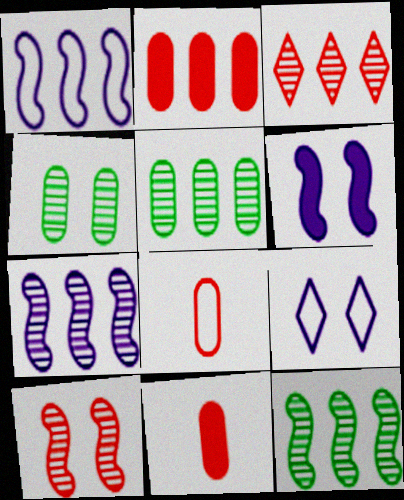[[3, 5, 7], 
[9, 11, 12]]